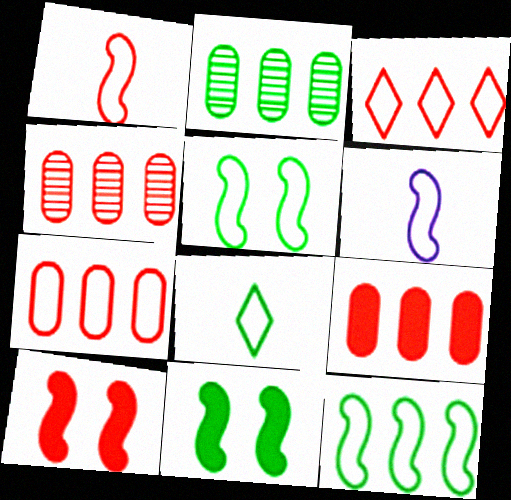[[2, 8, 11], 
[4, 7, 9]]